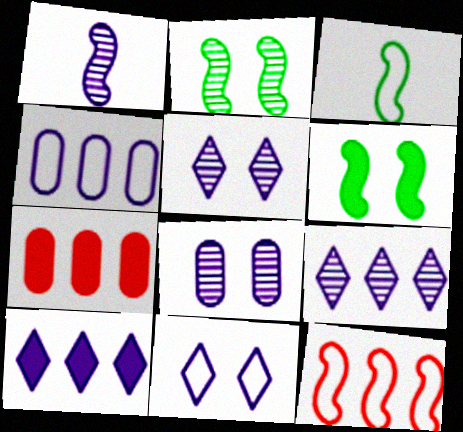[[1, 6, 12], 
[1, 8, 9], 
[3, 5, 7]]